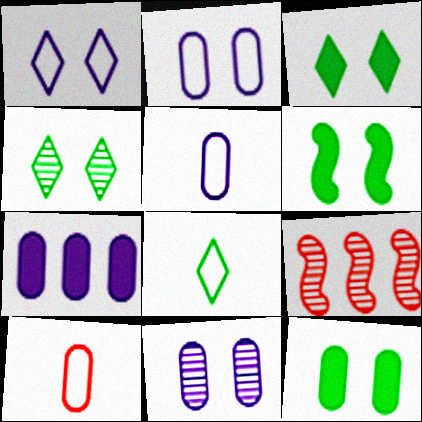[[3, 5, 9], 
[3, 6, 12], 
[5, 7, 11]]